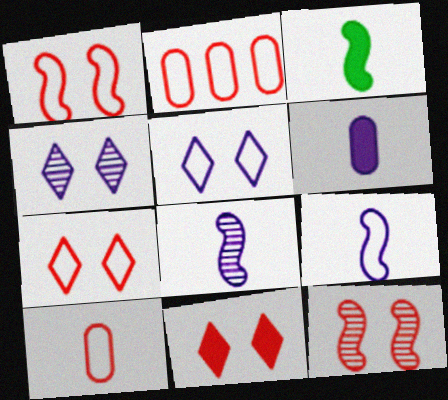[[2, 3, 4]]